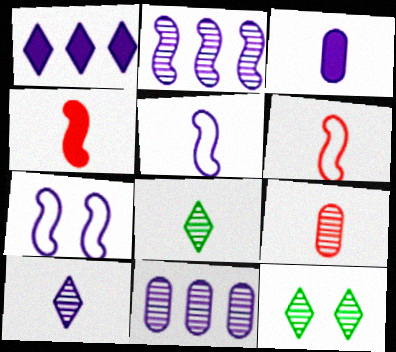[[2, 9, 12], 
[3, 5, 10], 
[3, 6, 8]]